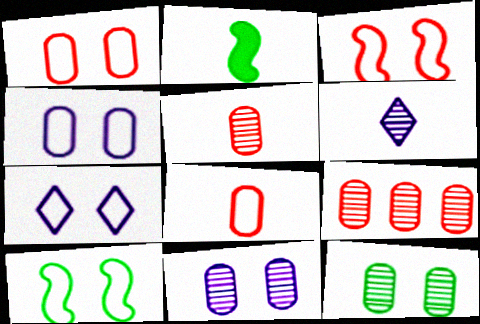[[1, 7, 10], 
[2, 6, 8], 
[2, 7, 9]]